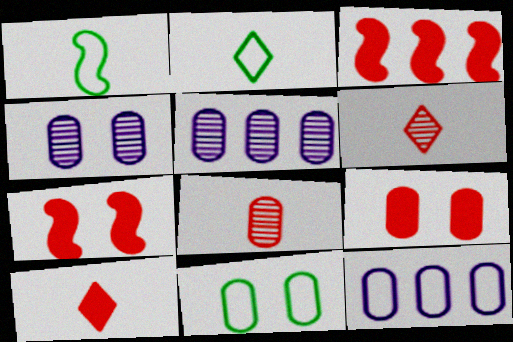[[2, 3, 4], 
[2, 5, 7], 
[3, 9, 10], 
[4, 9, 11]]